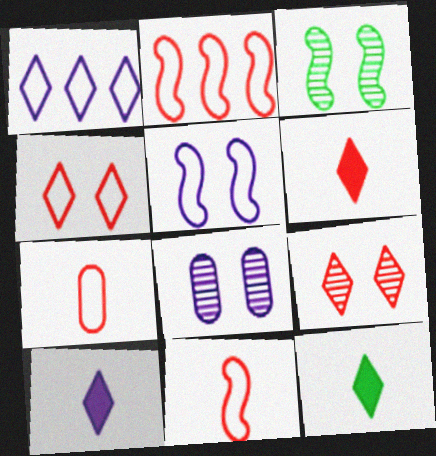[[1, 9, 12], 
[2, 4, 7], 
[2, 8, 12], 
[3, 8, 9], 
[6, 10, 12]]